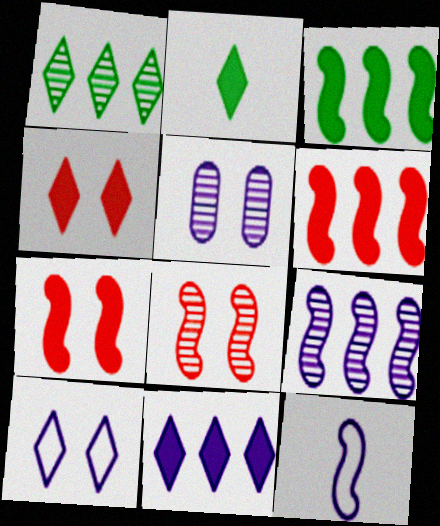[[2, 4, 11], 
[3, 8, 12], 
[5, 11, 12]]